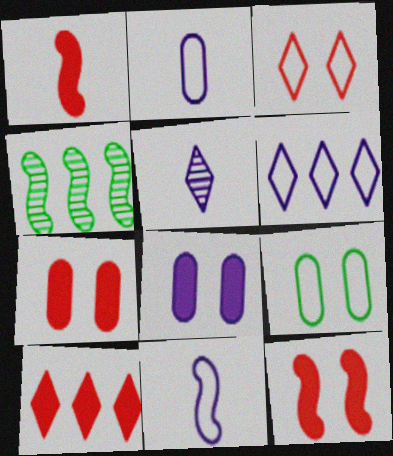[[1, 7, 10], 
[4, 11, 12]]